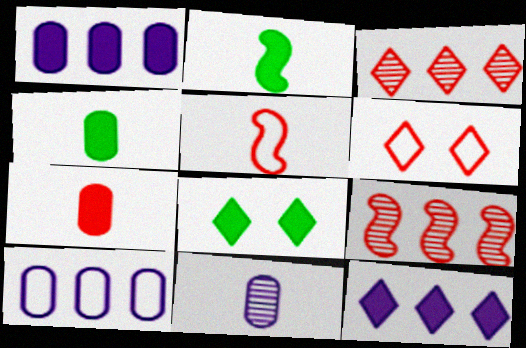[[6, 7, 9]]